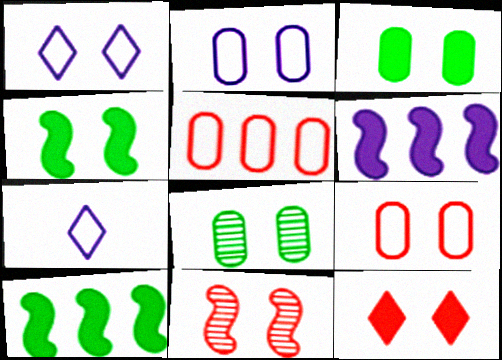[[1, 3, 11], 
[9, 11, 12]]